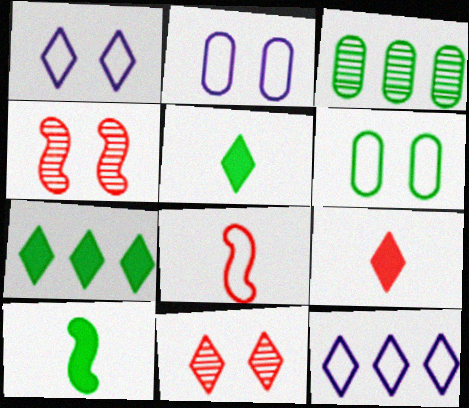[[5, 11, 12], 
[6, 8, 12]]